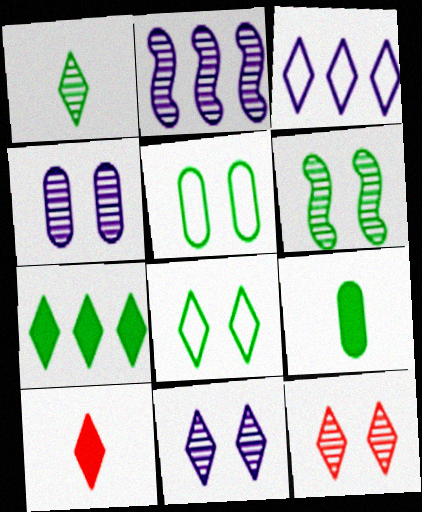[[1, 7, 8], 
[2, 5, 10], 
[4, 6, 12]]